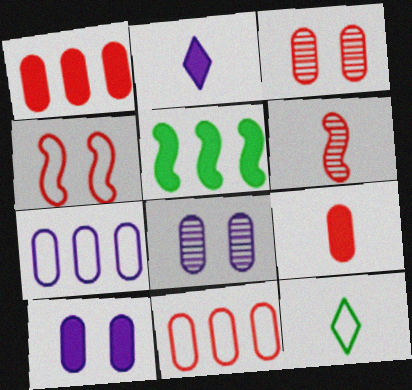[[3, 9, 11], 
[4, 7, 12]]